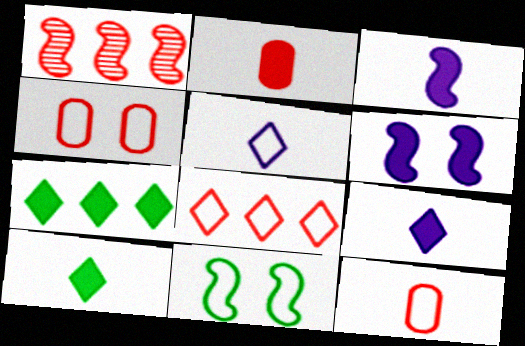[[1, 3, 11], 
[2, 3, 10], 
[2, 6, 7]]